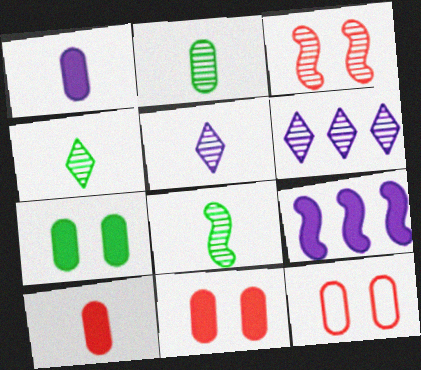[[2, 3, 6], 
[2, 4, 8], 
[4, 9, 12]]